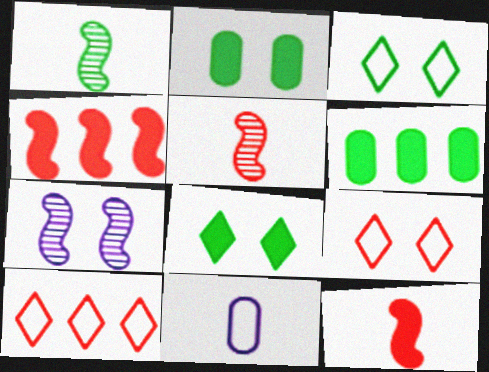[[1, 3, 6], 
[2, 7, 9]]